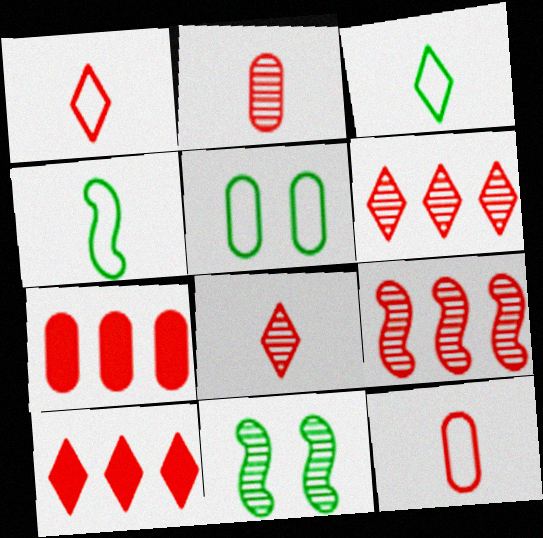[]